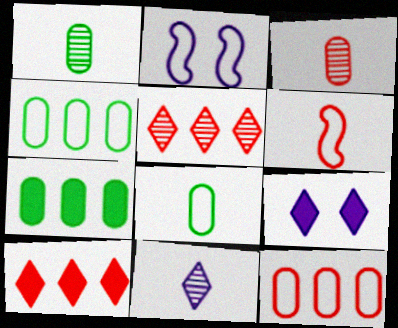[[1, 2, 10]]